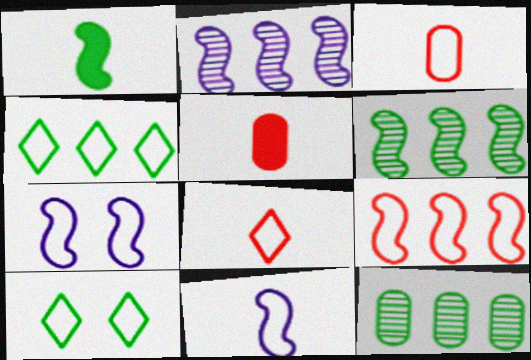[[1, 10, 12], 
[2, 5, 10], 
[3, 4, 7]]